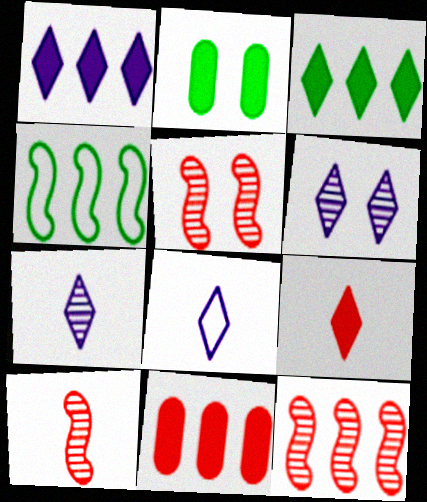[[1, 6, 8], 
[2, 8, 12], 
[5, 10, 12]]